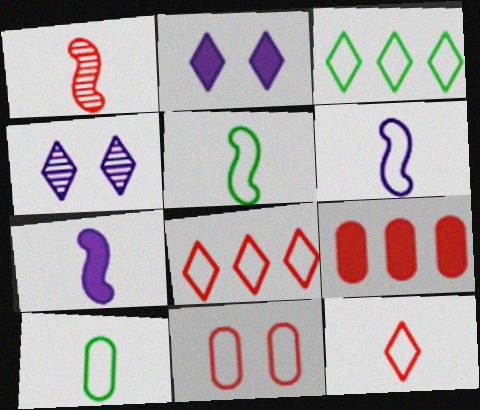[[1, 5, 7], 
[3, 6, 11], 
[4, 5, 9], 
[6, 10, 12]]